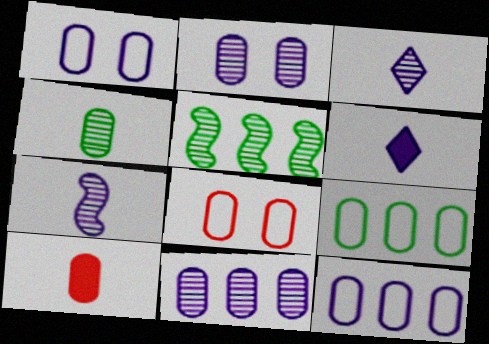[[2, 9, 10], 
[5, 6, 8]]